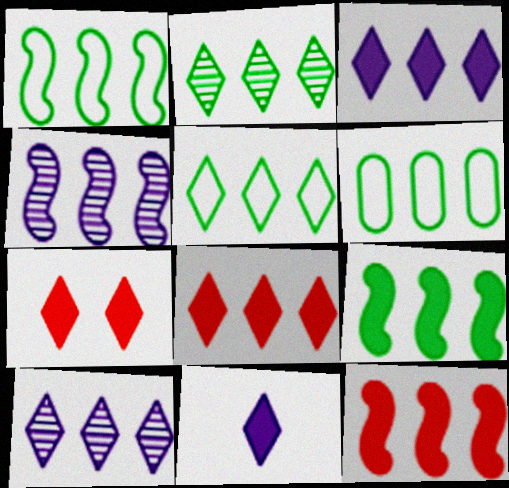[[1, 4, 12], 
[1, 5, 6], 
[2, 6, 9], 
[4, 6, 8], 
[5, 8, 10], 
[6, 10, 12]]